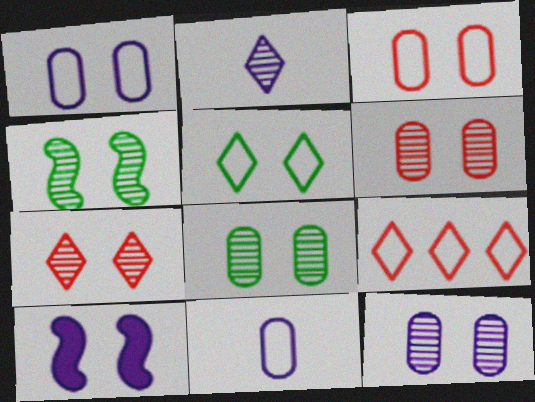[[4, 7, 12], 
[5, 6, 10], 
[6, 8, 12]]